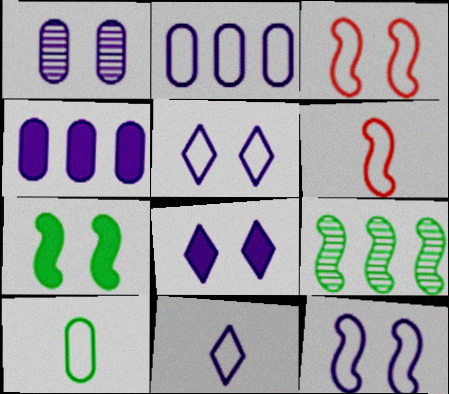[[1, 8, 12], 
[2, 11, 12], 
[6, 10, 11]]